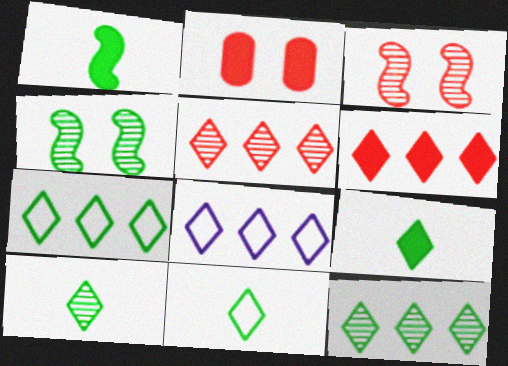[[6, 8, 12], 
[9, 10, 11]]